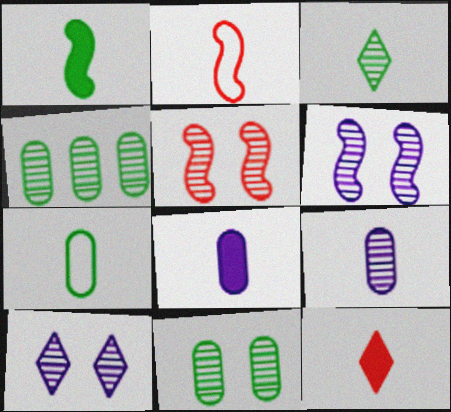[[1, 3, 7], 
[1, 8, 12], 
[2, 3, 8], 
[5, 10, 11]]